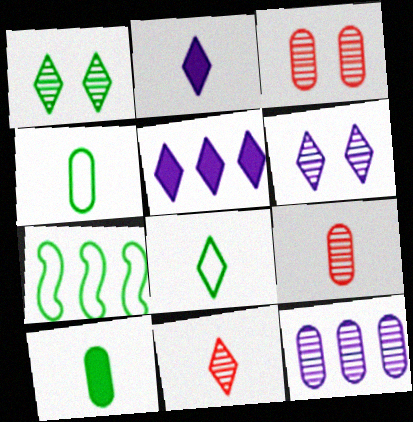[[1, 7, 10], 
[2, 3, 7], 
[2, 8, 11]]